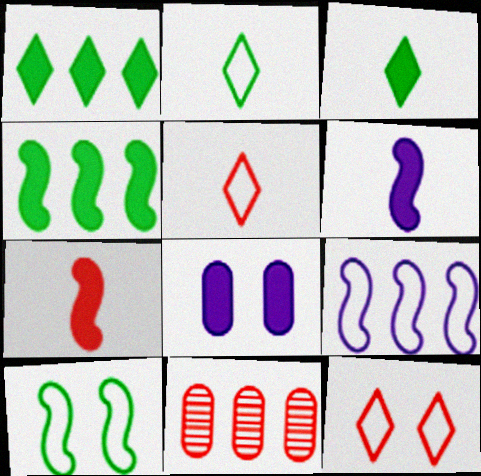[[1, 7, 8], 
[1, 9, 11], 
[7, 11, 12]]